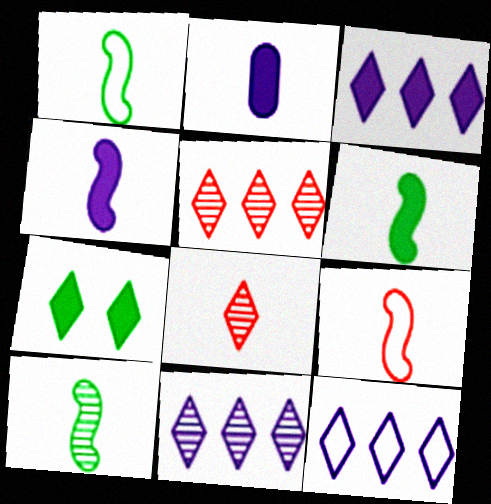[[1, 2, 8], 
[1, 6, 10], 
[3, 11, 12], 
[4, 9, 10], 
[7, 8, 12]]